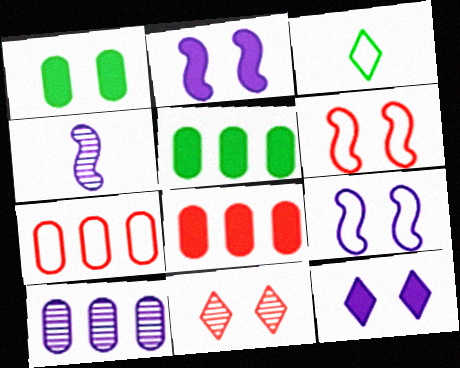[[1, 9, 11], 
[3, 7, 9], 
[5, 7, 10]]